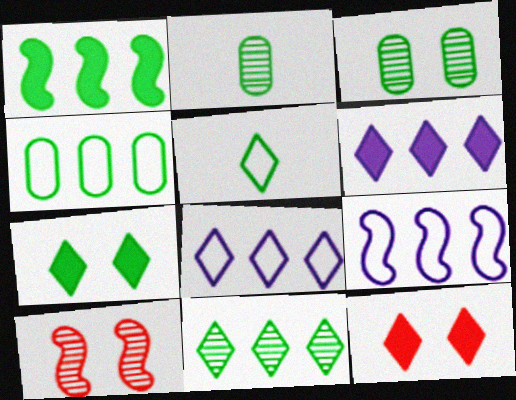[[1, 3, 5], 
[1, 4, 11], 
[2, 9, 12], 
[5, 7, 11]]